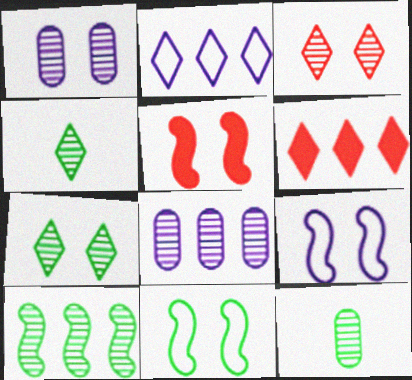[[2, 5, 12], 
[6, 9, 12], 
[7, 10, 12]]